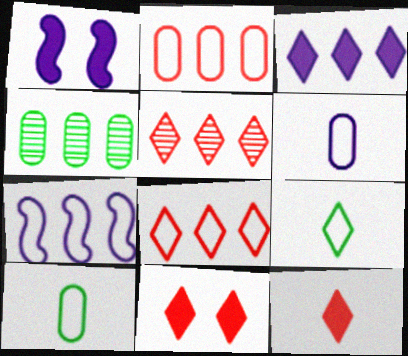[[1, 5, 10]]